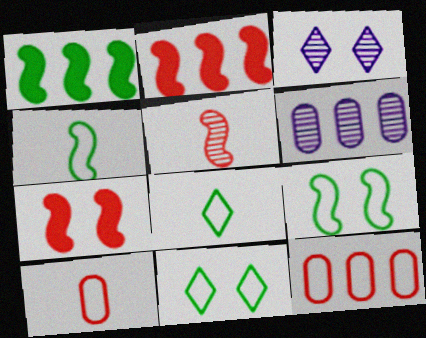[[1, 3, 10], 
[6, 7, 8]]